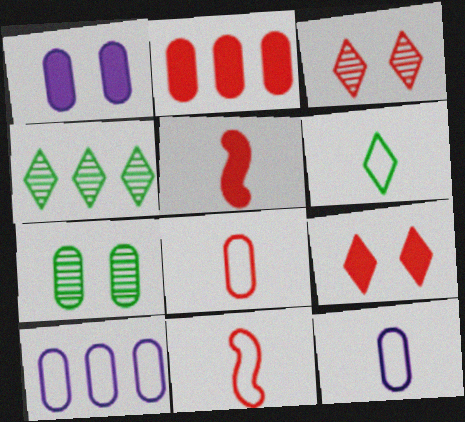[[1, 4, 11], 
[2, 3, 11], 
[2, 5, 9], 
[2, 7, 12], 
[6, 11, 12]]